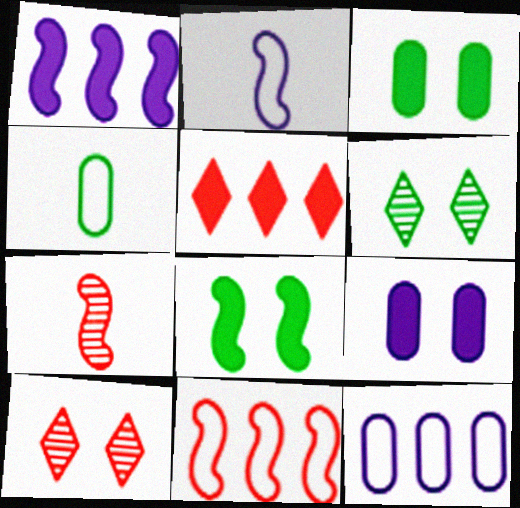[[1, 4, 10]]